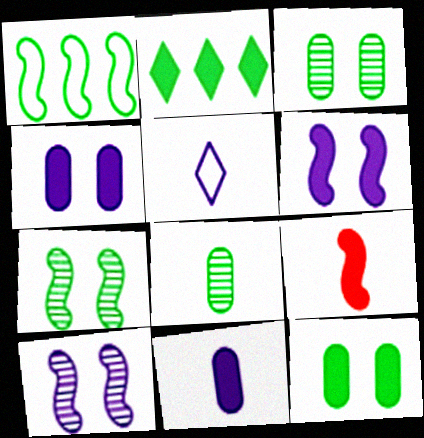[[1, 9, 10], 
[2, 4, 9], 
[5, 8, 9]]